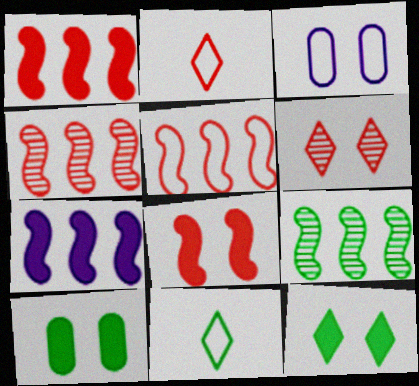[[1, 4, 5], 
[3, 5, 11], 
[5, 7, 9], 
[9, 10, 11]]